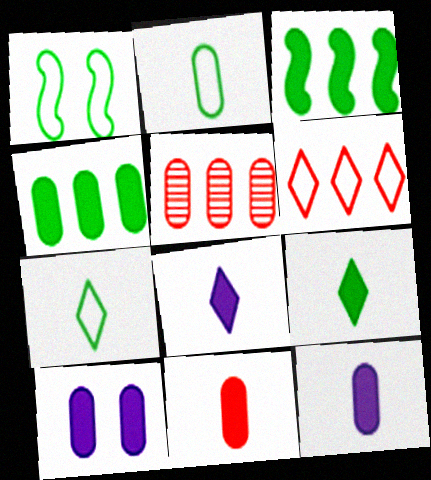[[1, 5, 8], 
[2, 5, 10], 
[4, 10, 11]]